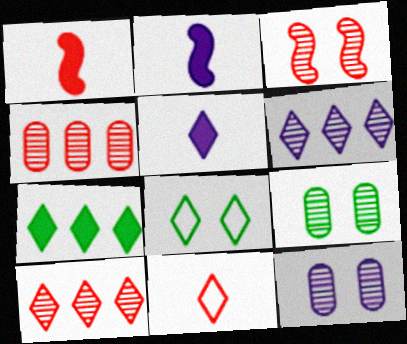[[2, 4, 8], 
[5, 8, 10]]